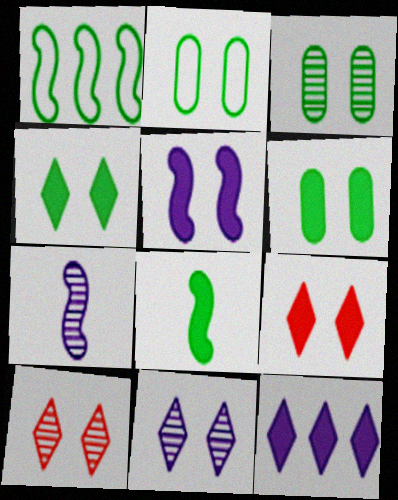[[2, 3, 6], 
[2, 5, 10], 
[5, 6, 9]]